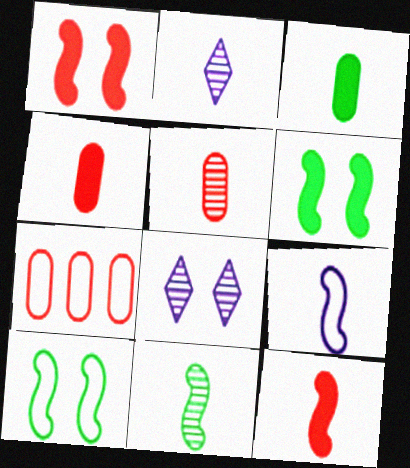[[2, 5, 11], 
[2, 6, 7], 
[9, 11, 12]]